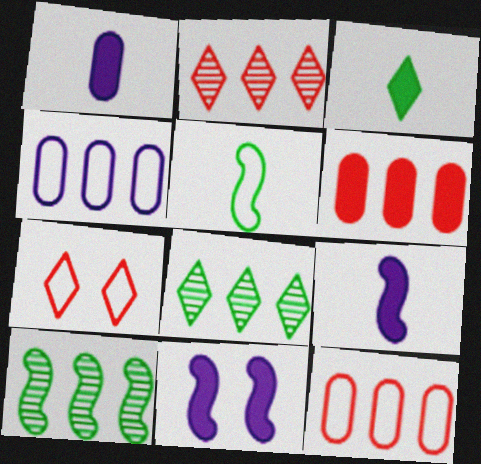[[1, 7, 10], 
[3, 6, 11], 
[4, 5, 7]]